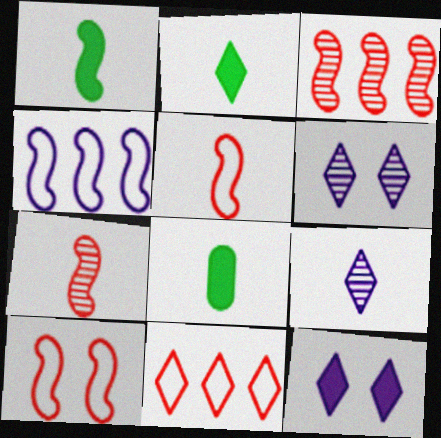[[1, 2, 8], 
[2, 6, 11], 
[5, 8, 9]]